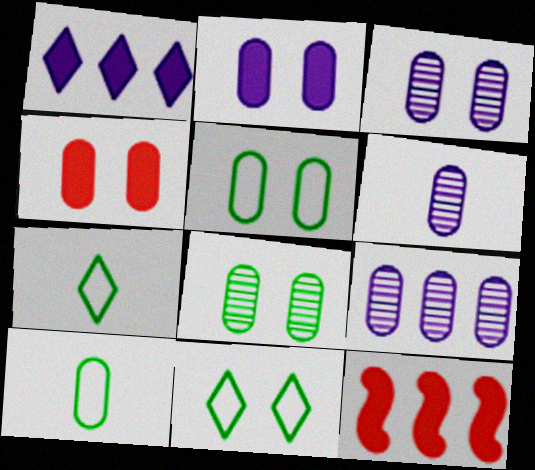[[3, 4, 5], 
[3, 6, 9], 
[3, 7, 12], 
[4, 9, 10], 
[6, 11, 12]]